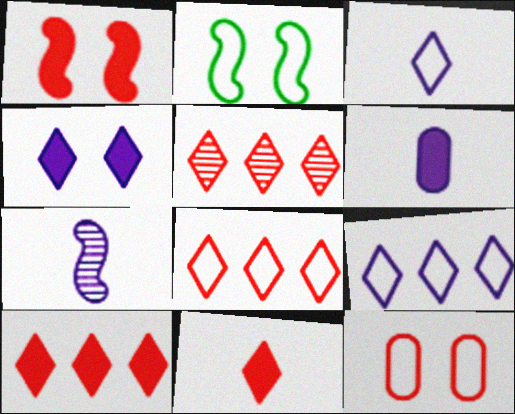[[2, 5, 6], 
[3, 6, 7], 
[5, 8, 10]]